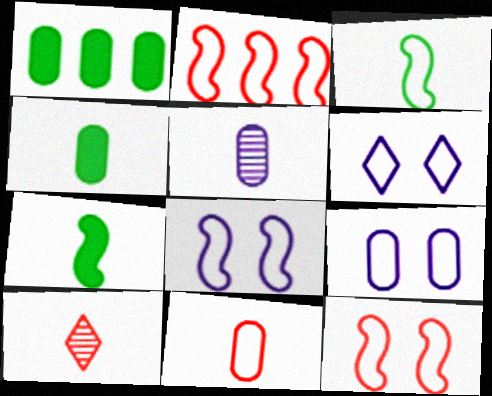[[1, 8, 10], 
[2, 3, 8], 
[4, 5, 11], 
[6, 8, 9]]